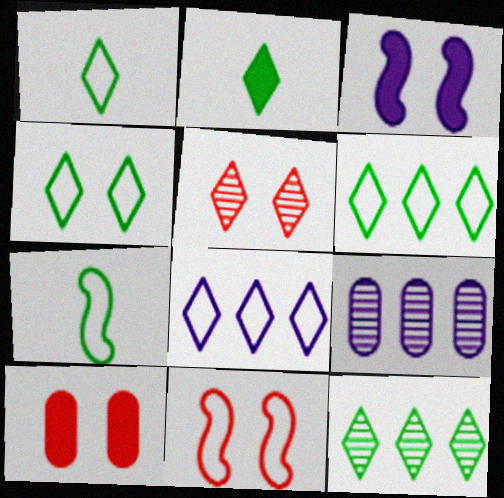[[1, 4, 6], 
[2, 4, 12], 
[2, 5, 8], 
[2, 9, 11], 
[5, 10, 11]]